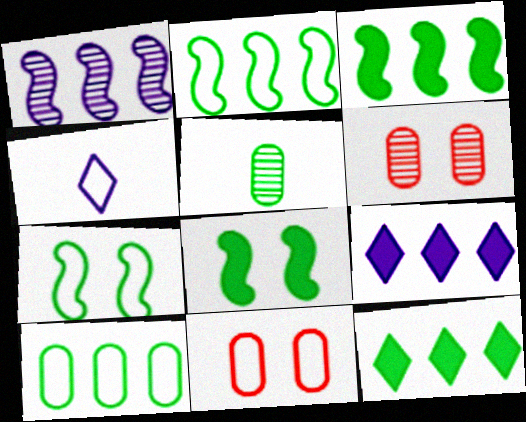[[2, 4, 11], 
[3, 4, 6], 
[5, 7, 12]]